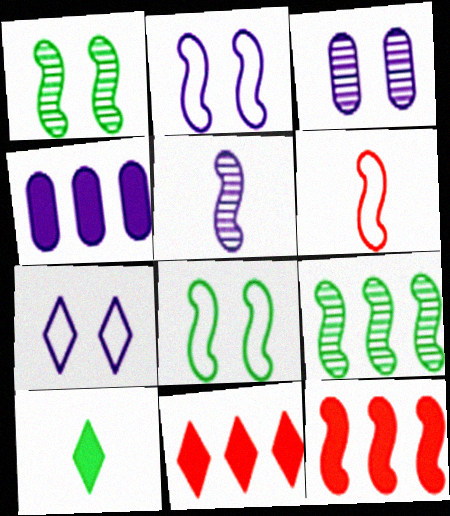[[4, 5, 7], 
[5, 8, 12]]